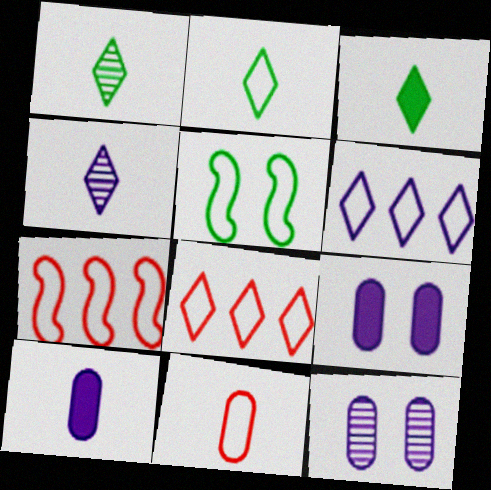[[1, 2, 3], 
[1, 7, 9], 
[3, 7, 12], 
[5, 6, 11]]